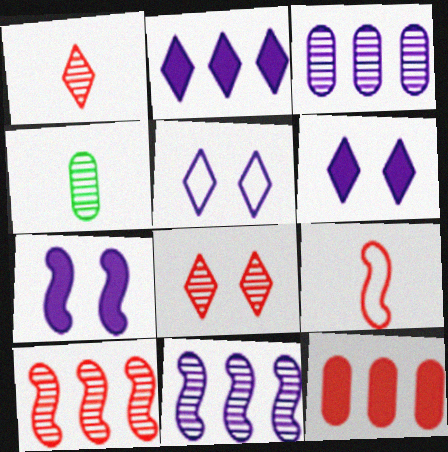[[4, 8, 11], 
[8, 9, 12]]